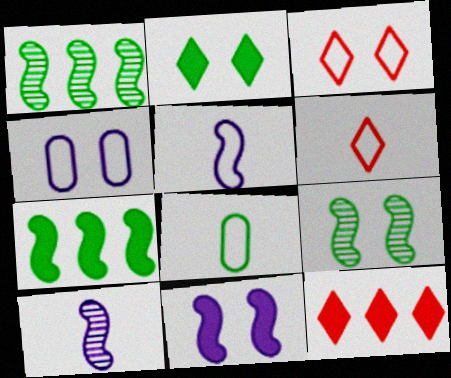[[1, 2, 8], 
[5, 6, 8]]